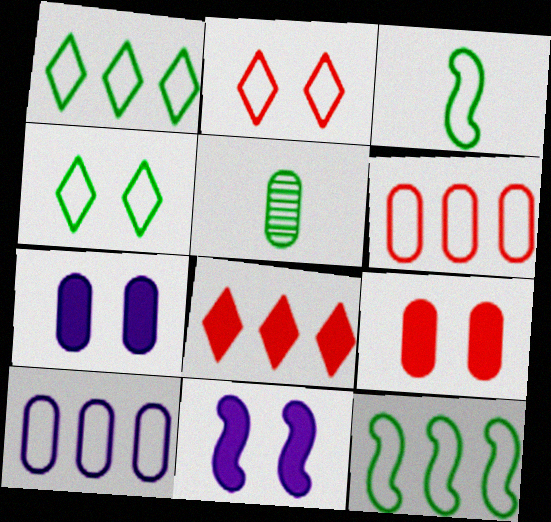[[2, 3, 10], 
[5, 6, 7], 
[5, 9, 10]]